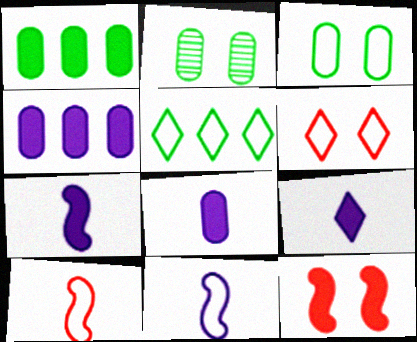[[1, 9, 12], 
[7, 8, 9]]